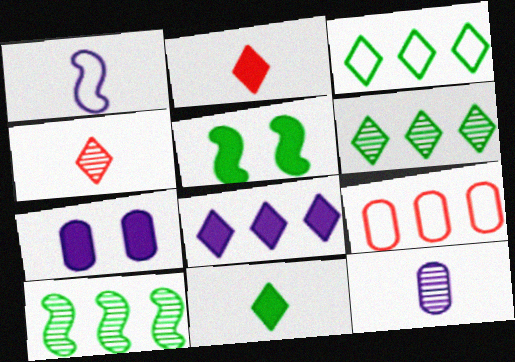[[8, 9, 10]]